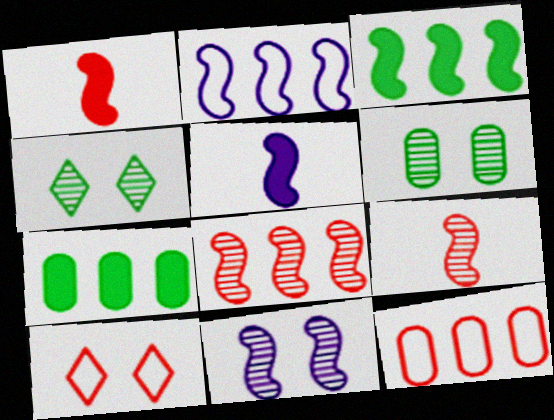[[2, 3, 8], 
[2, 5, 11], 
[4, 5, 12]]